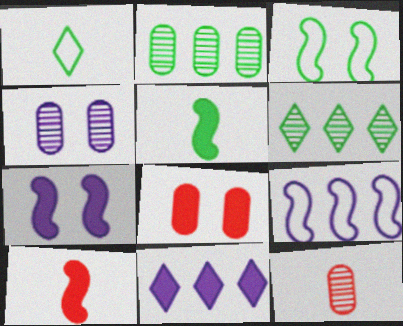[[2, 4, 12], 
[3, 11, 12], 
[5, 8, 11]]